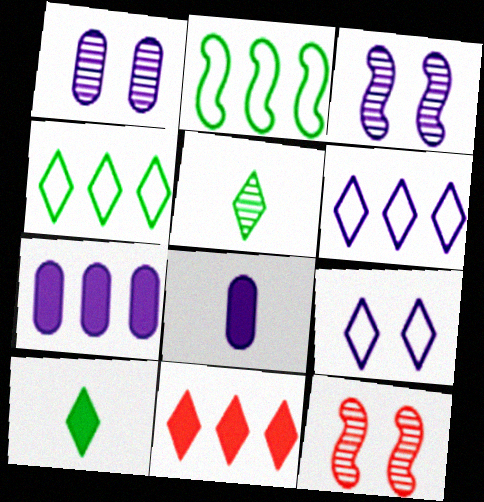[[3, 6, 8], 
[4, 8, 12], 
[5, 9, 11]]